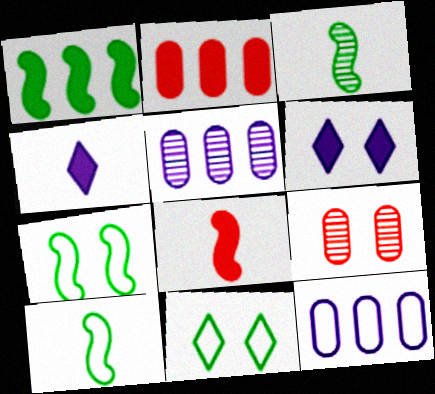[[1, 3, 7], 
[5, 8, 11], 
[6, 7, 9]]